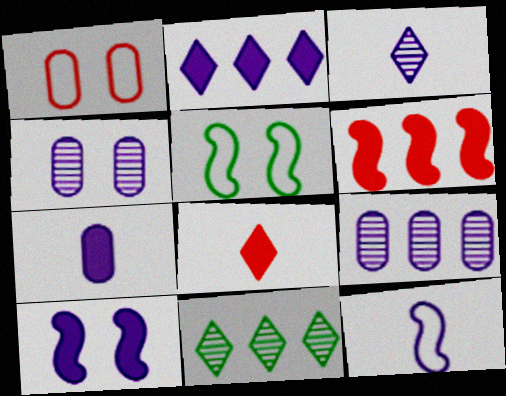[[2, 4, 12], 
[2, 7, 10], 
[3, 7, 12], 
[5, 8, 9]]